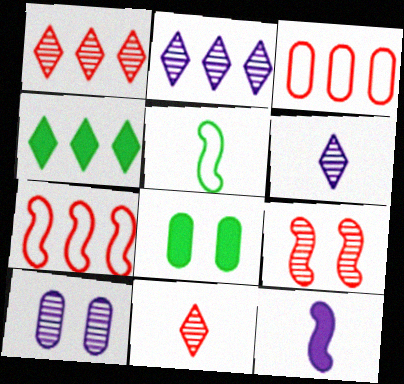[[6, 7, 8]]